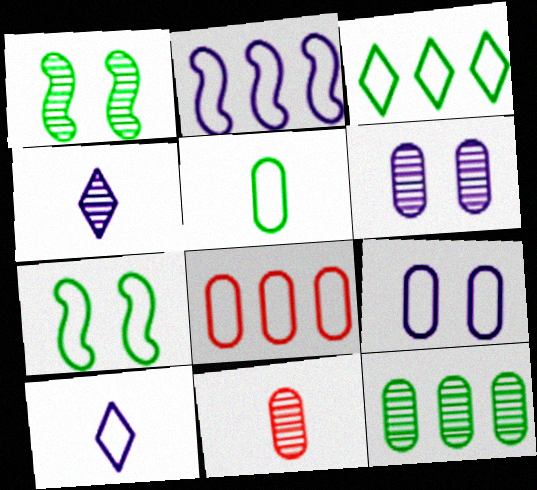[[2, 3, 8], 
[2, 9, 10], 
[3, 5, 7], 
[5, 8, 9], 
[6, 11, 12], 
[7, 8, 10]]